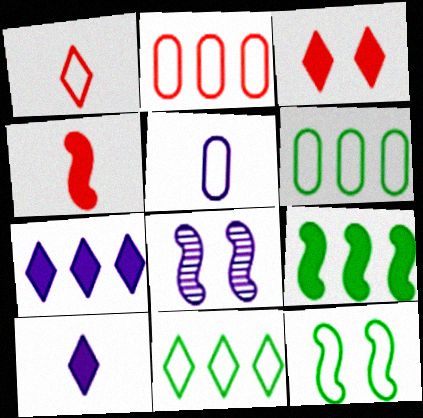[[5, 7, 8]]